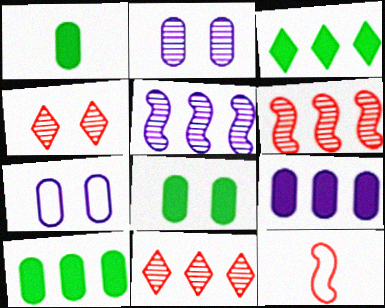[[1, 8, 10], 
[2, 3, 12]]